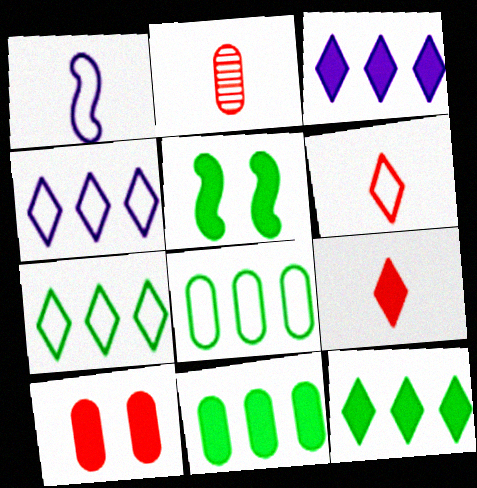[[2, 4, 5]]